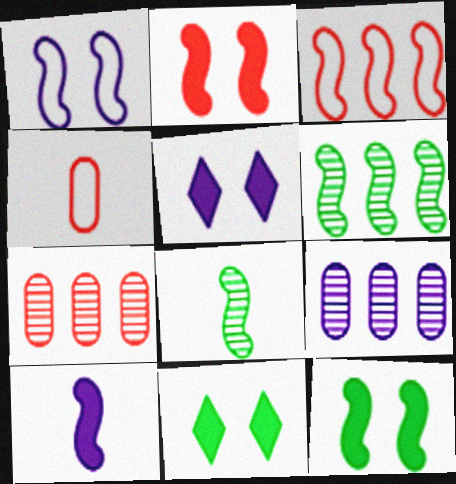[[4, 5, 6]]